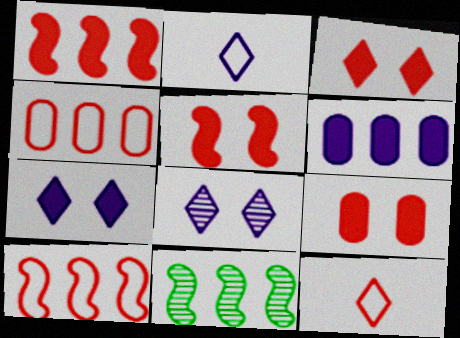[[2, 9, 11], 
[3, 5, 9]]